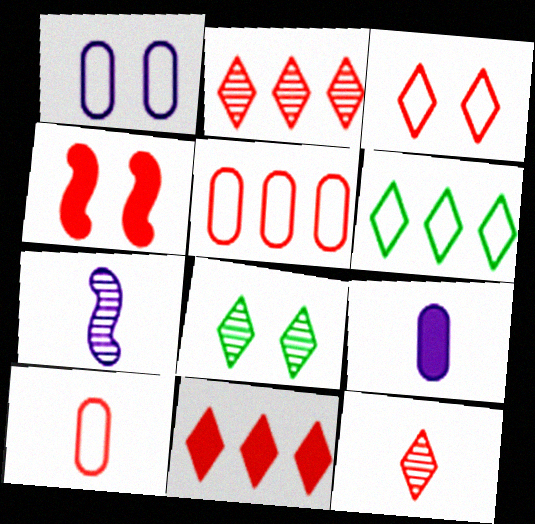[[1, 4, 8], 
[2, 4, 10], 
[3, 11, 12], 
[4, 5, 12]]